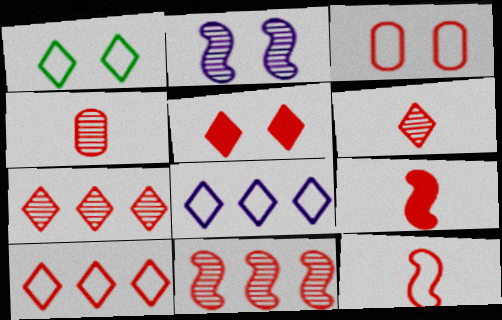[[3, 7, 9], 
[3, 10, 12], 
[5, 6, 10]]